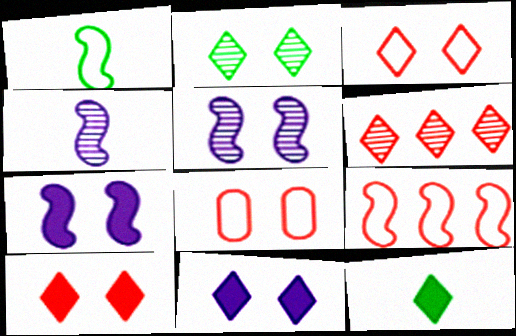[[2, 3, 11], 
[2, 7, 8]]